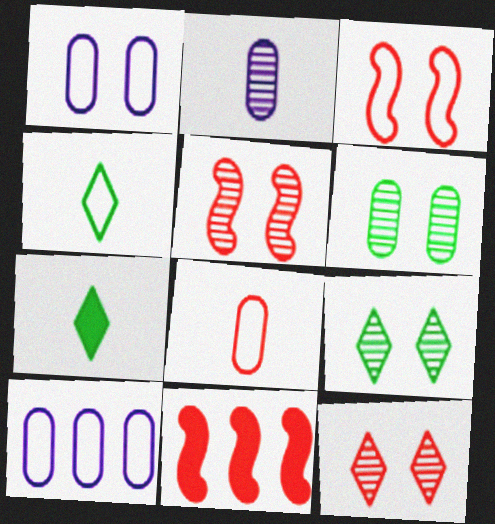[[3, 4, 10], 
[5, 7, 10], 
[8, 11, 12]]